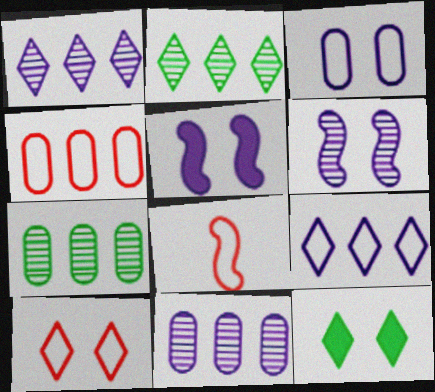[[4, 8, 10], 
[8, 11, 12]]